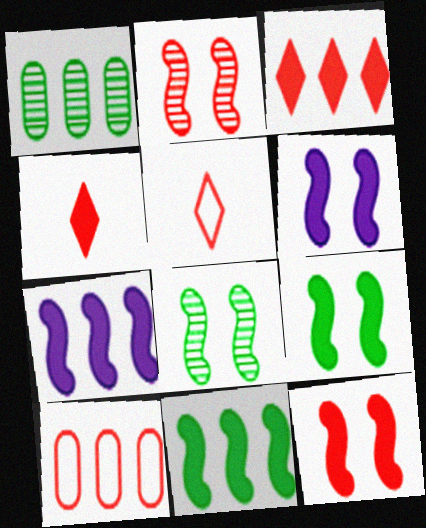[[1, 5, 6], 
[2, 4, 10], 
[6, 9, 12]]